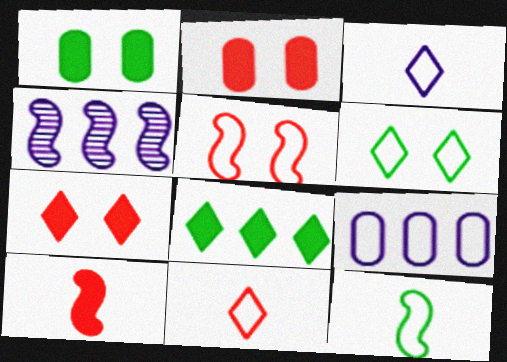[[1, 4, 11]]